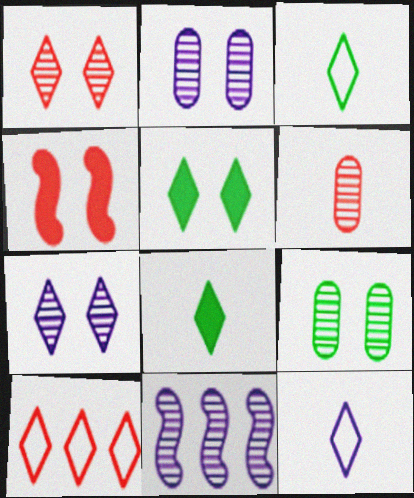[[4, 6, 10], 
[7, 8, 10]]